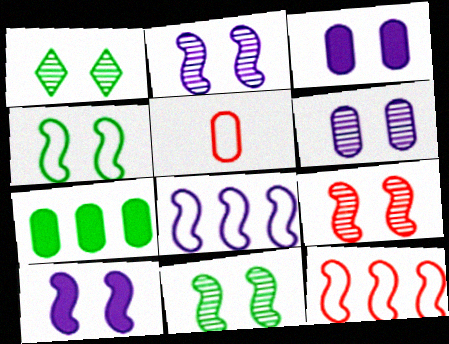[[1, 6, 9], 
[2, 9, 11], 
[4, 9, 10], 
[5, 6, 7]]